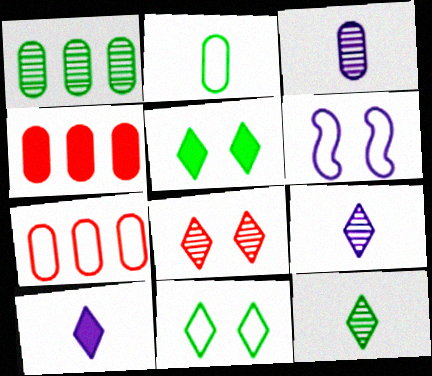[[4, 6, 12]]